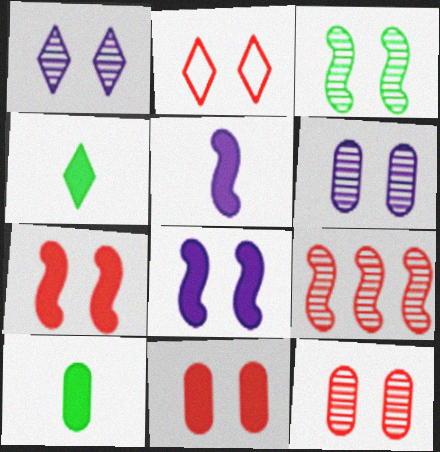[[1, 3, 12], 
[2, 7, 12]]